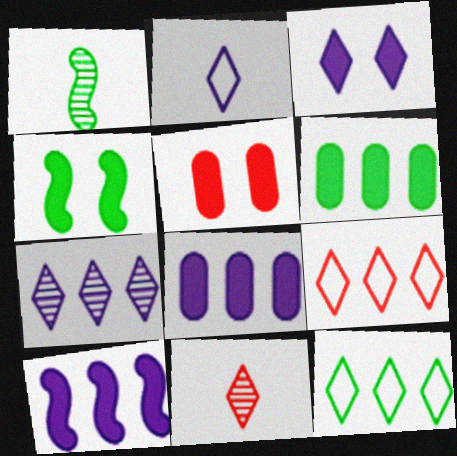[[2, 3, 7], 
[3, 4, 5], 
[3, 11, 12]]